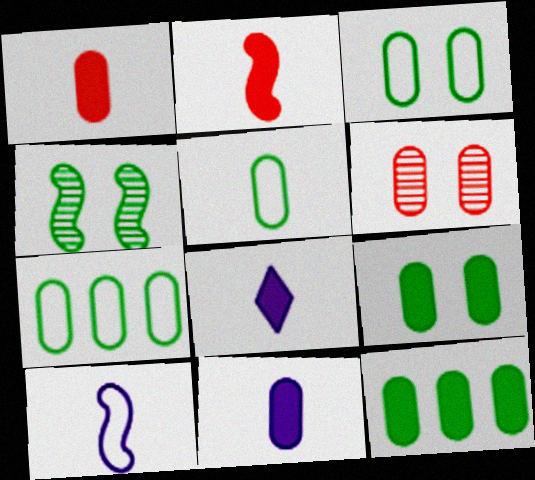[[3, 5, 7], 
[6, 7, 11]]